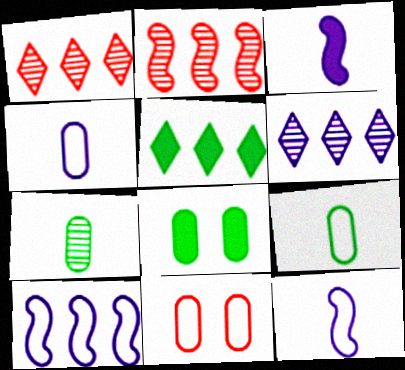[[1, 8, 12]]